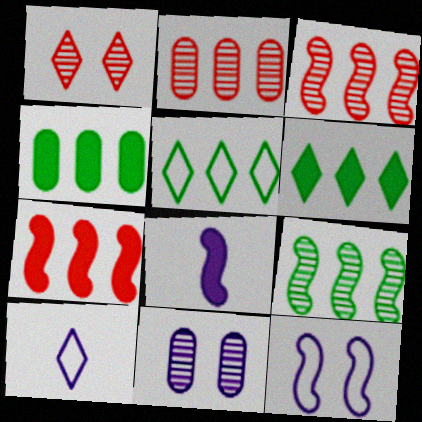[[1, 6, 10], 
[4, 5, 9]]